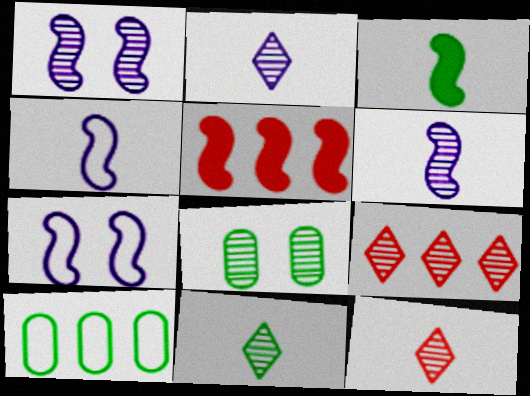[[2, 11, 12], 
[6, 8, 9]]